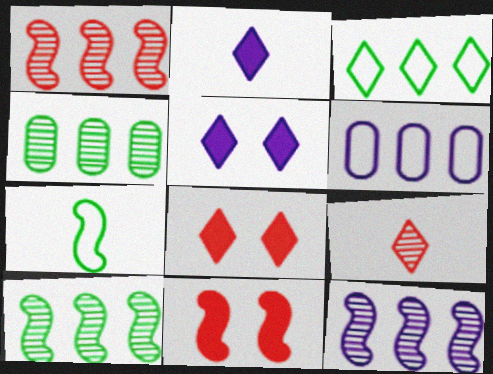[[1, 10, 12], 
[3, 5, 9], 
[7, 11, 12]]